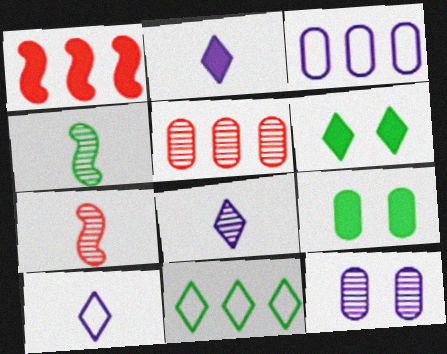[[1, 2, 9], 
[2, 8, 10], 
[3, 6, 7], 
[4, 9, 11]]